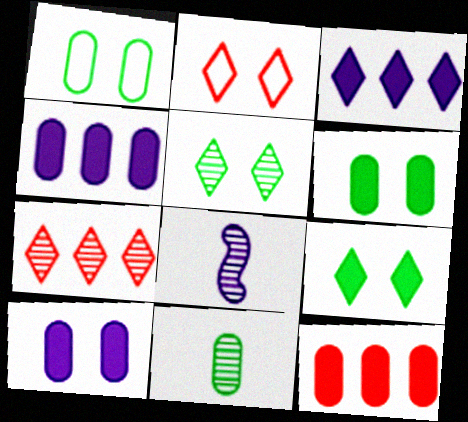[]